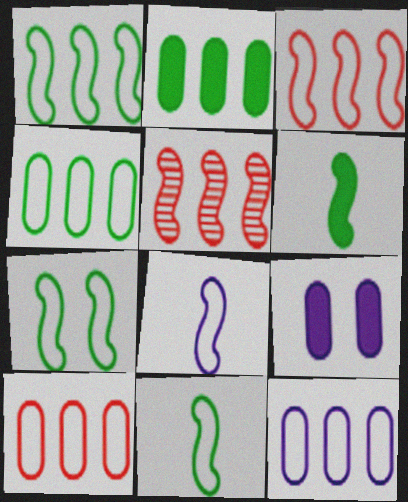[[1, 7, 11], 
[3, 7, 8], 
[4, 10, 12]]